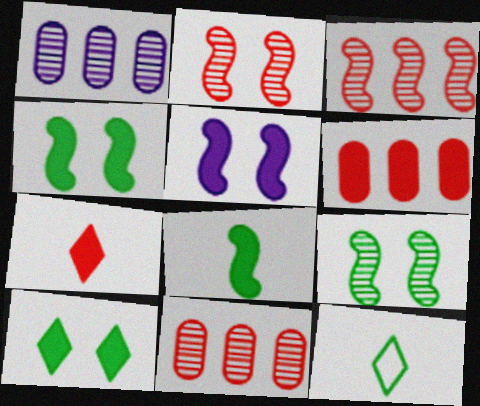[[5, 11, 12]]